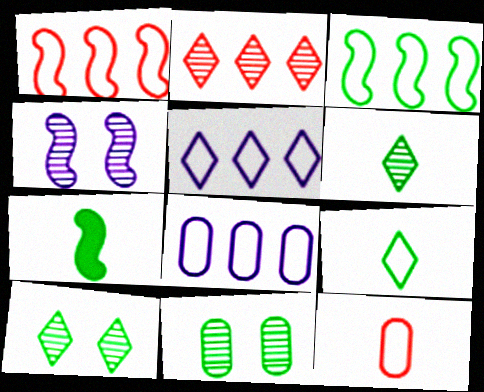[[1, 4, 7]]